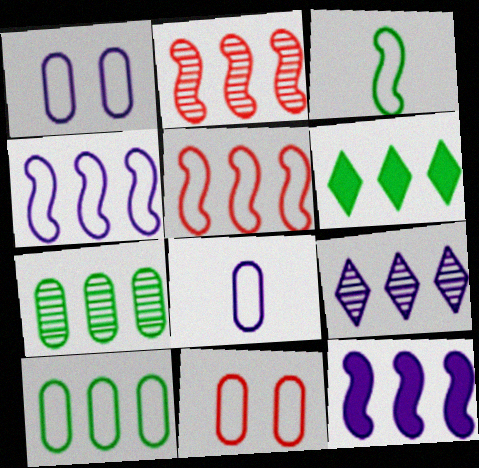[[2, 7, 9], 
[8, 10, 11]]